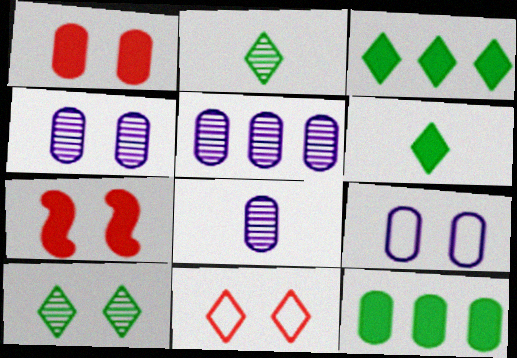[[4, 5, 8], 
[7, 9, 10]]